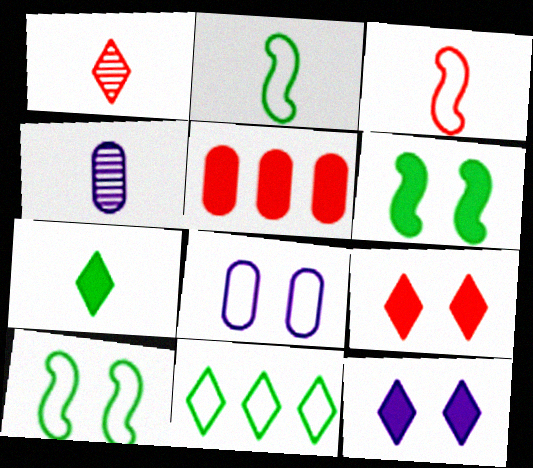[[1, 11, 12], 
[3, 4, 7], 
[3, 8, 11]]